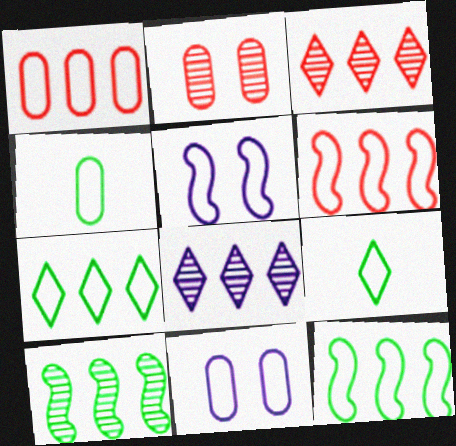[[1, 4, 11], 
[1, 5, 9], 
[6, 9, 11]]